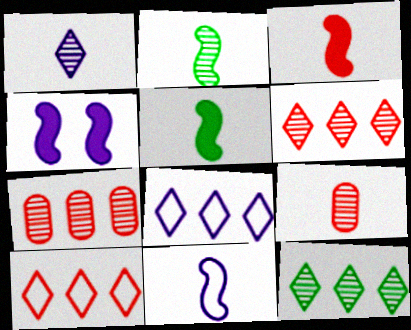[[1, 2, 9], 
[2, 3, 11]]